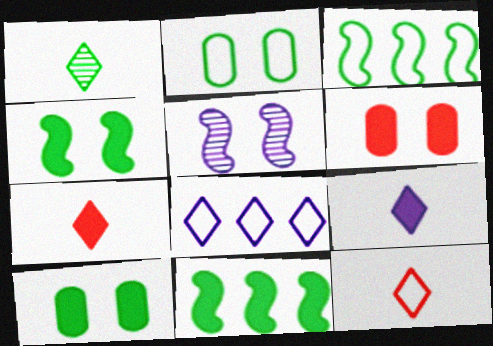[[1, 2, 11], 
[1, 3, 10], 
[1, 9, 12], 
[6, 9, 11]]